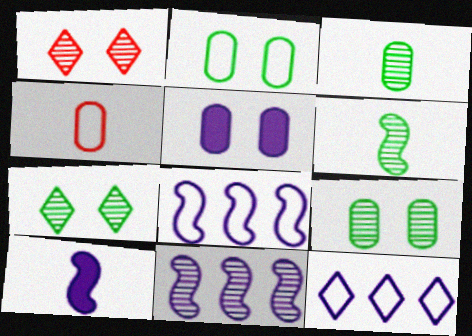[[1, 3, 11]]